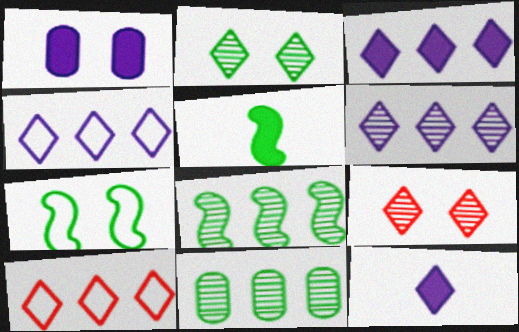[[1, 7, 9], 
[2, 10, 12], 
[3, 4, 6], 
[5, 7, 8]]